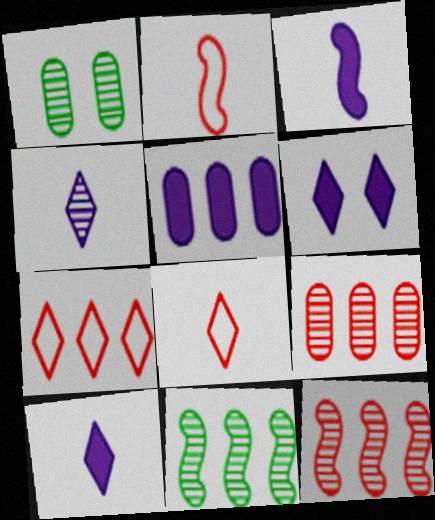[[1, 3, 7], 
[1, 4, 12], 
[3, 5, 6], 
[5, 7, 11]]